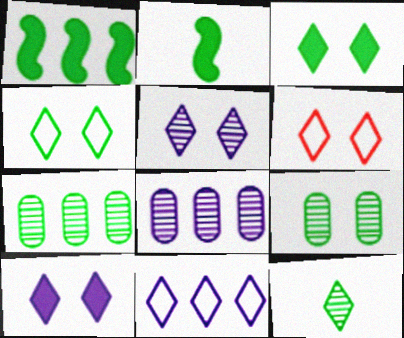[[2, 4, 7], 
[2, 6, 8], 
[3, 5, 6]]